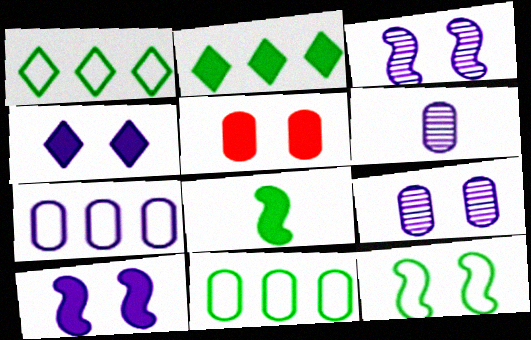[[5, 6, 11]]